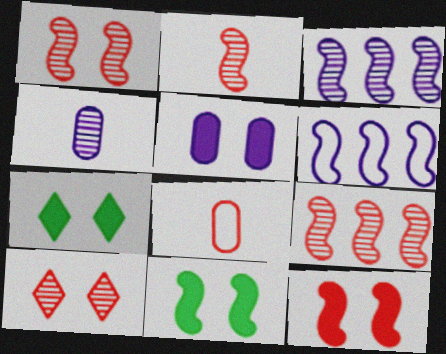[[1, 2, 9], 
[2, 6, 11], 
[3, 7, 8], 
[5, 7, 12]]